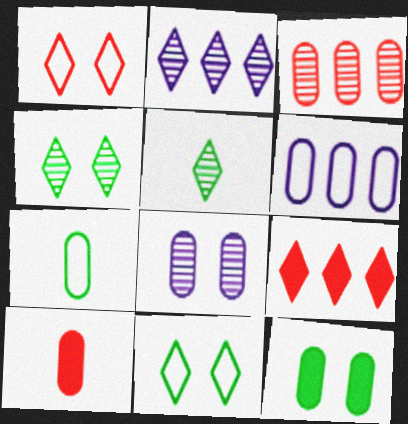[]